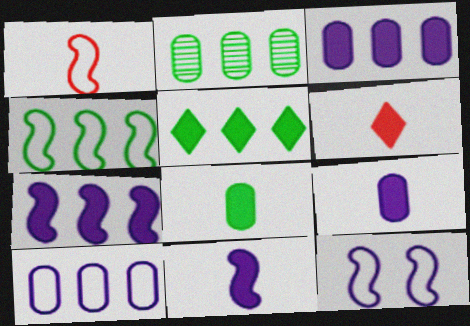[[1, 4, 12], 
[2, 4, 5], 
[2, 6, 12], 
[6, 8, 11]]